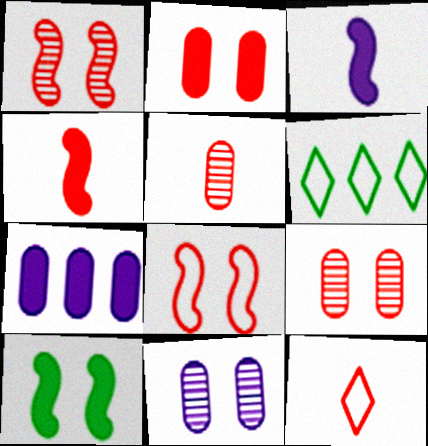[[3, 6, 9], 
[4, 5, 12], 
[4, 6, 11]]